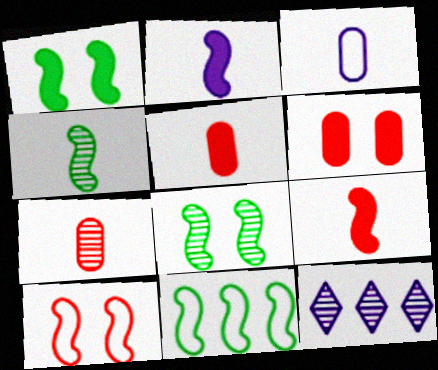[[1, 4, 11], 
[7, 8, 12]]